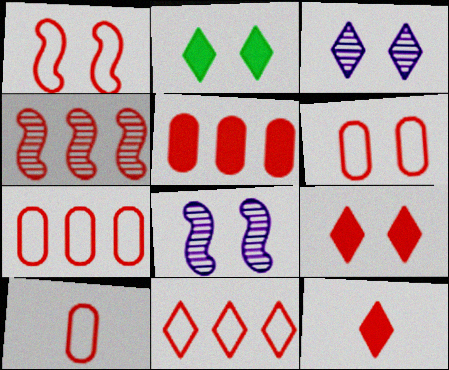[[1, 10, 11], 
[2, 6, 8], 
[4, 5, 11], 
[4, 6, 12], 
[4, 9, 10], 
[6, 7, 10]]